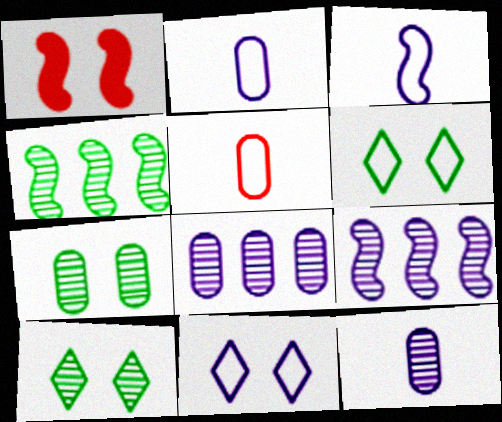[[1, 3, 4], 
[1, 7, 11]]